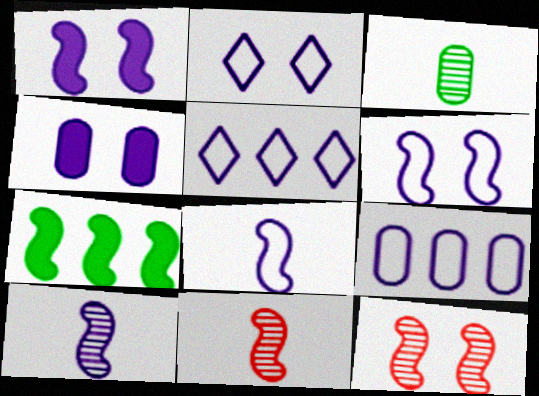[[2, 8, 9], 
[4, 5, 10], 
[6, 7, 11], 
[7, 8, 12]]